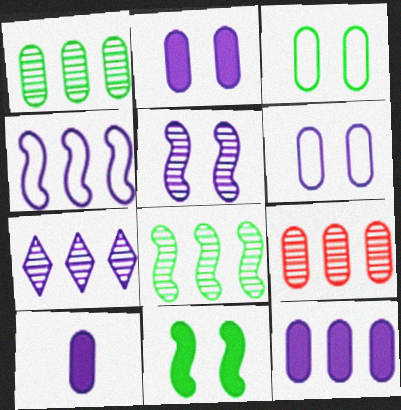[[2, 10, 12], 
[3, 9, 10], 
[4, 7, 12], 
[7, 8, 9]]